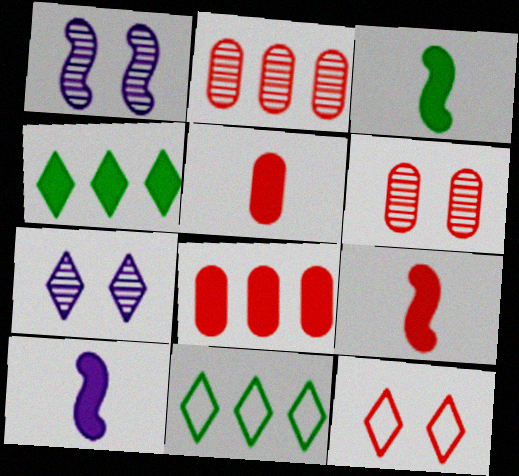[[1, 5, 11], 
[2, 9, 12], 
[3, 9, 10], 
[6, 10, 11]]